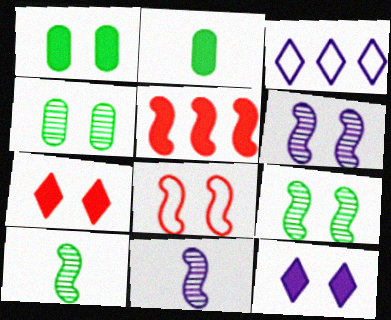[[2, 5, 12], 
[4, 8, 12]]